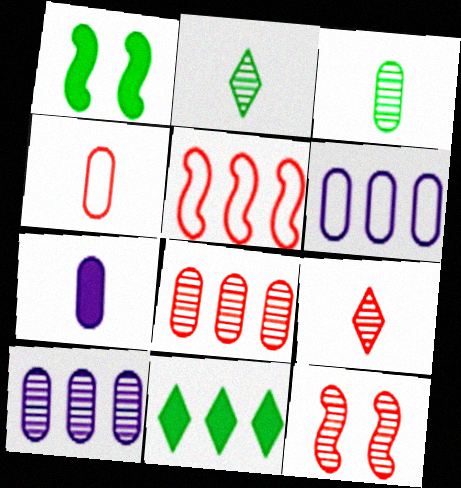[[1, 6, 9], 
[2, 10, 12], 
[3, 4, 7], 
[5, 10, 11], 
[8, 9, 12]]